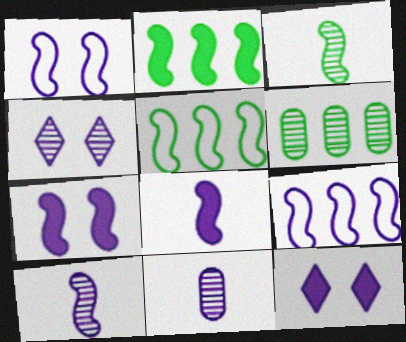[[7, 9, 10], 
[9, 11, 12]]